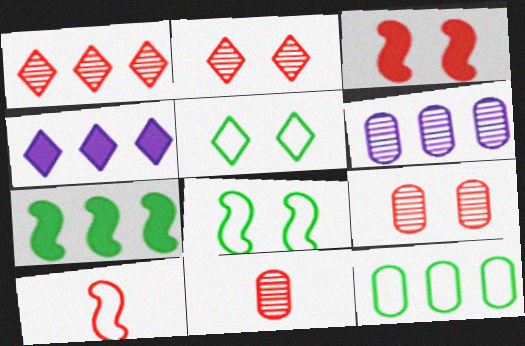[[4, 8, 11]]